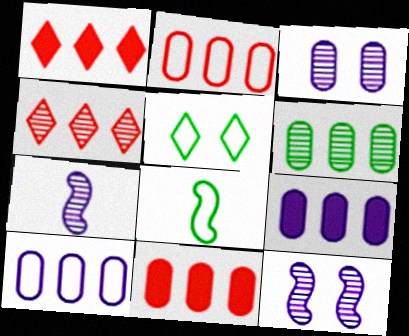[[1, 3, 8], 
[2, 6, 9], 
[5, 7, 11], 
[6, 10, 11]]